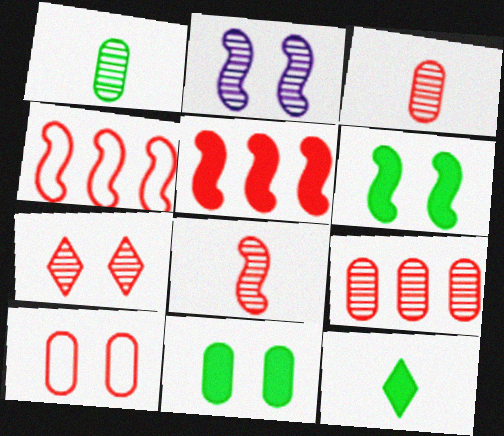[[7, 8, 9]]